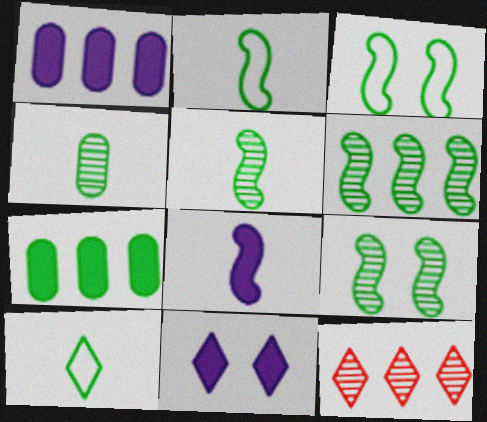[[1, 8, 11], 
[5, 6, 9], 
[7, 9, 10], 
[10, 11, 12]]